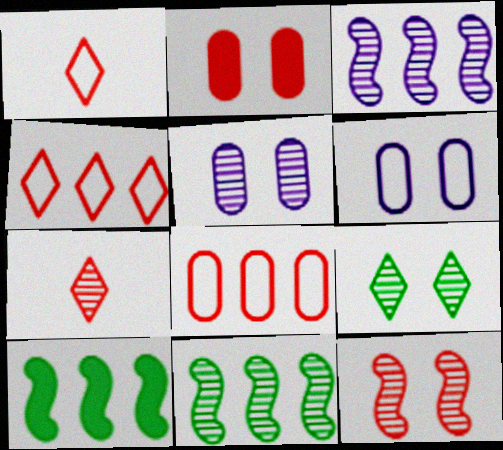[[1, 5, 10], 
[5, 7, 11], 
[5, 9, 12], 
[6, 7, 10]]